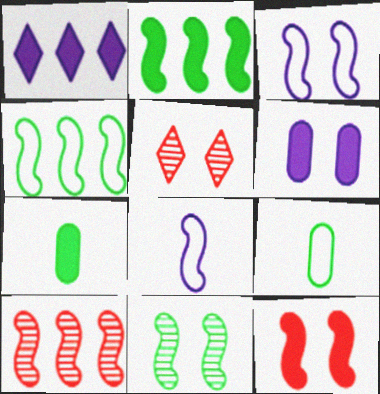[[1, 7, 12], 
[3, 11, 12]]